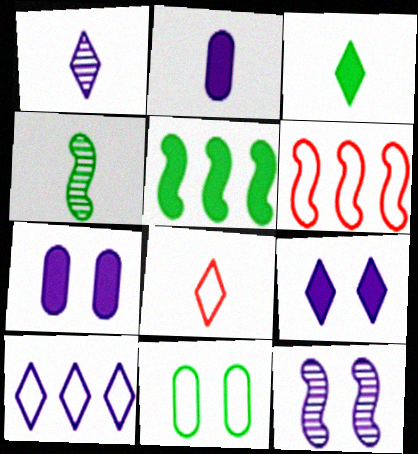[[1, 3, 8], 
[1, 9, 10], 
[2, 4, 8], 
[2, 10, 12]]